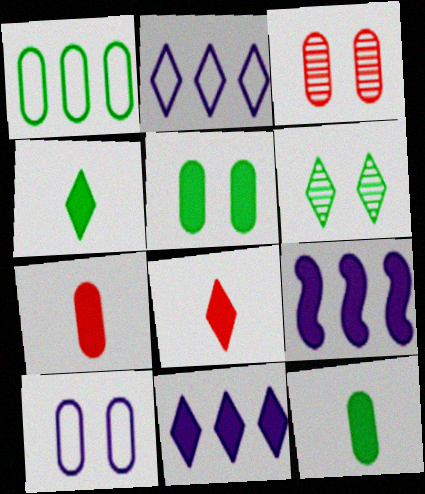[[2, 6, 8], 
[3, 5, 10], 
[5, 8, 9]]